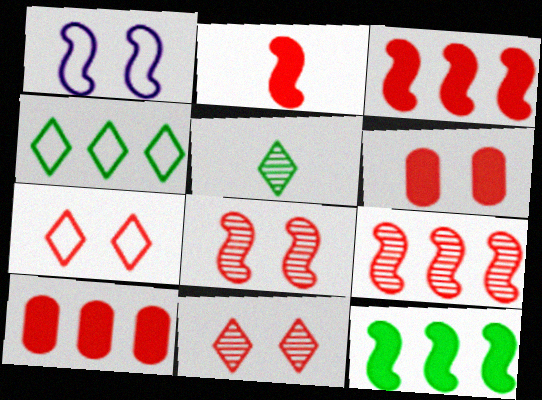[[1, 5, 10], 
[6, 7, 8]]